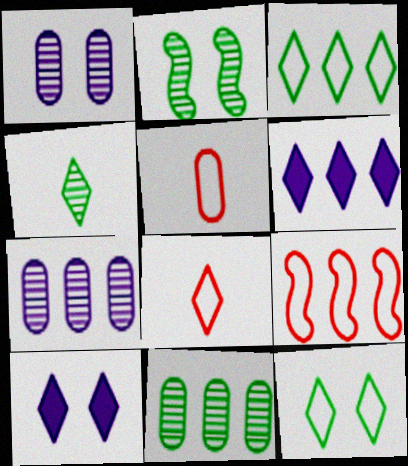[[2, 4, 11], 
[2, 5, 6], 
[6, 9, 11]]